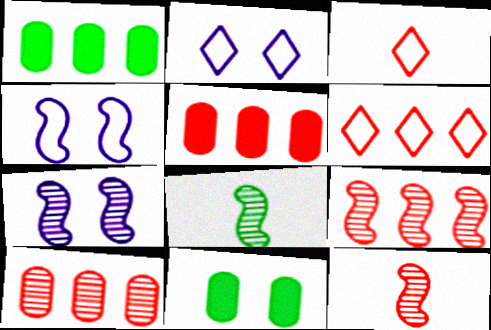[[1, 2, 12], 
[1, 3, 7], 
[2, 5, 8], 
[5, 6, 9], 
[7, 8, 9]]